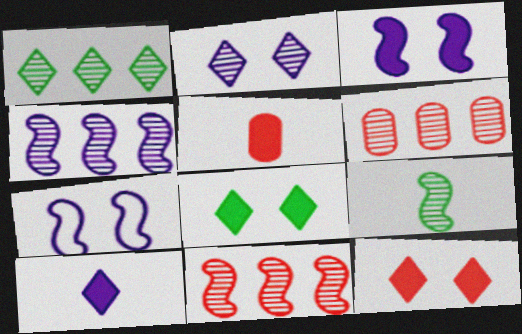[[1, 4, 6], 
[1, 5, 7], 
[2, 6, 9]]